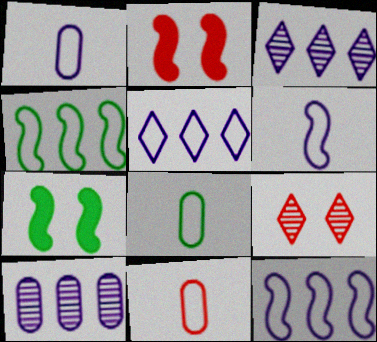[[1, 8, 11], 
[2, 3, 8], 
[3, 7, 11]]